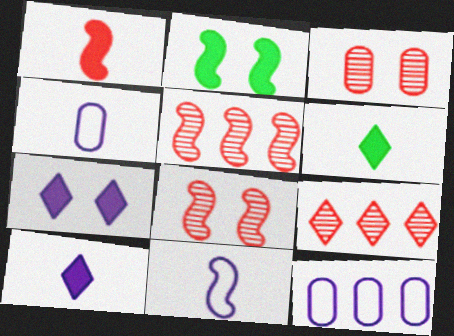[[2, 4, 9], 
[2, 5, 11], 
[6, 8, 12]]